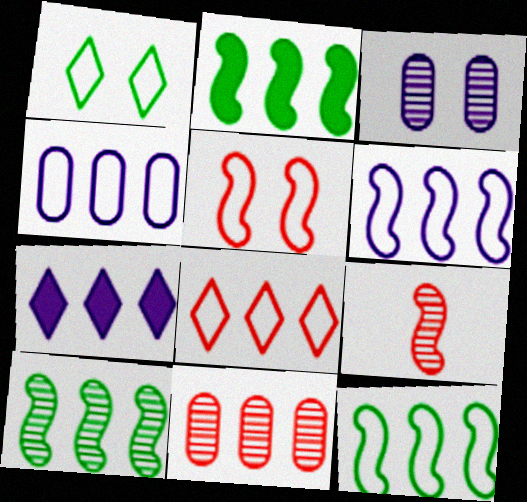[[2, 10, 12], 
[4, 8, 12], 
[7, 11, 12]]